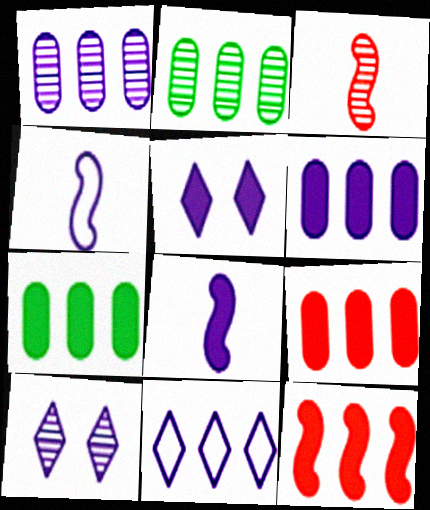[[1, 4, 5], 
[2, 3, 10], 
[2, 11, 12], 
[4, 6, 10], 
[5, 6, 8], 
[6, 7, 9]]